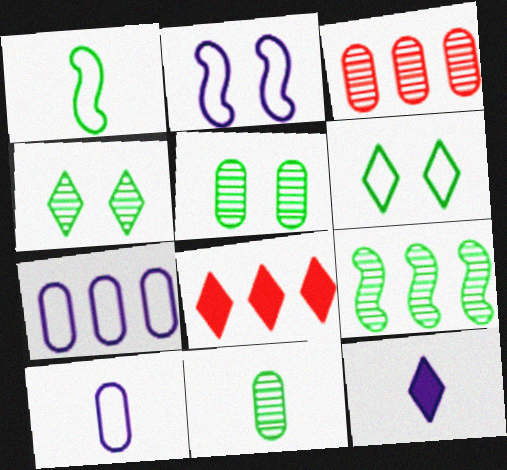[[2, 8, 11], 
[4, 9, 11], 
[7, 8, 9]]